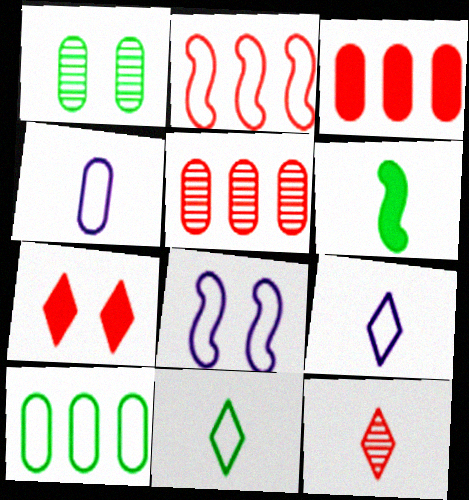[[1, 3, 4], 
[1, 7, 8], 
[4, 6, 12]]